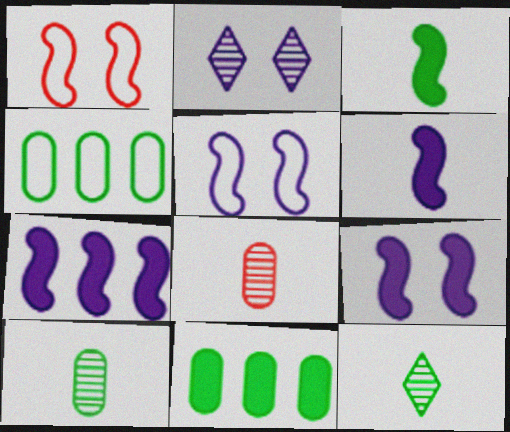[[6, 7, 9]]